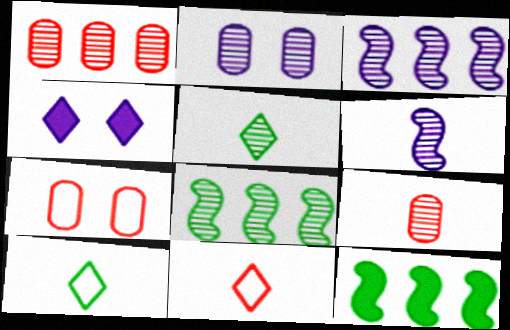[[2, 11, 12], 
[5, 6, 9]]